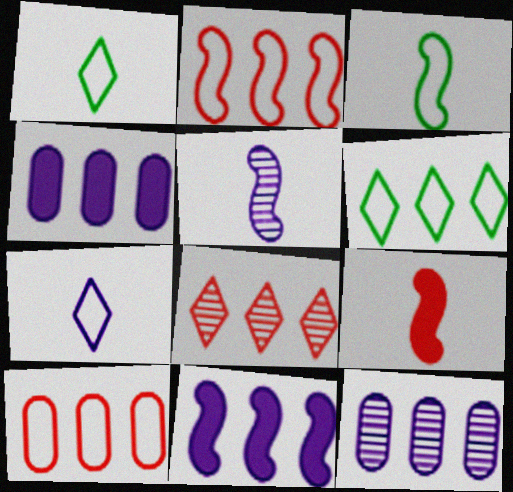[[3, 5, 9]]